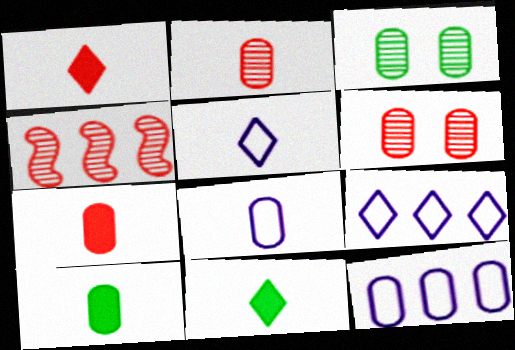[[2, 8, 10], 
[3, 7, 12], 
[6, 10, 12]]